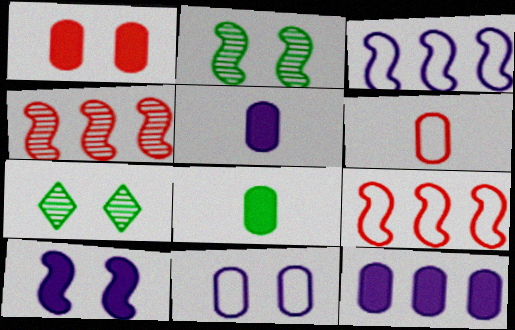[[1, 8, 12], 
[5, 7, 9]]